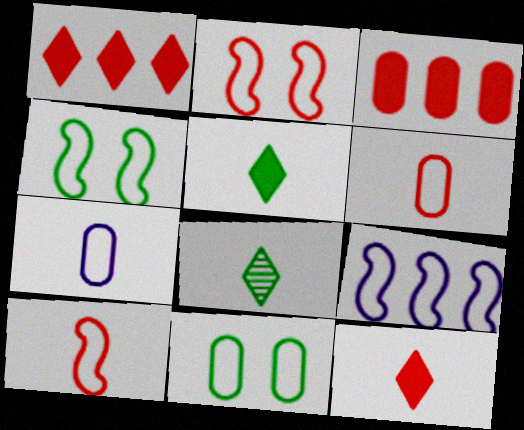[[4, 9, 10]]